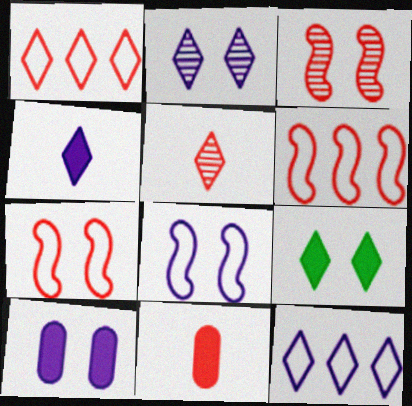[[1, 3, 11], 
[2, 4, 12], 
[2, 8, 10], 
[5, 9, 12]]